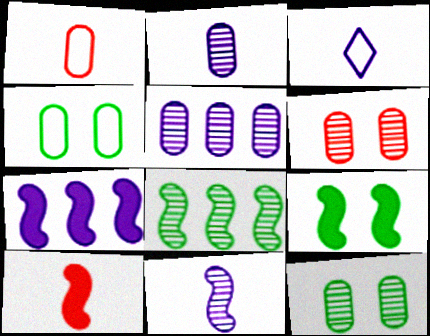[[7, 9, 10]]